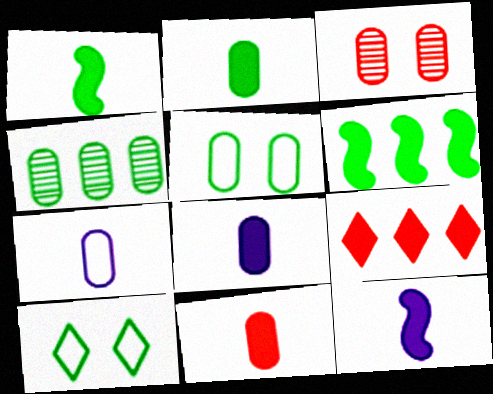[[1, 4, 10], 
[2, 4, 5], 
[2, 8, 11]]